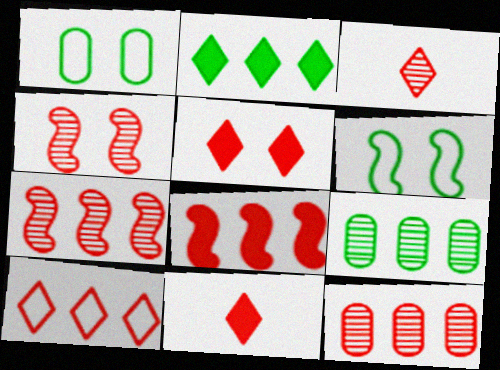[[3, 4, 12], 
[3, 5, 10], 
[8, 10, 12]]